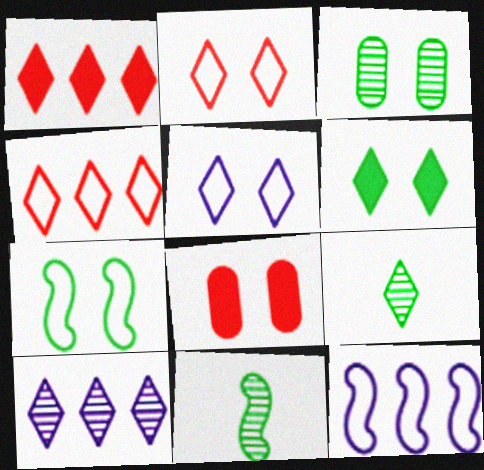[[1, 5, 9], 
[3, 6, 7], 
[8, 9, 12]]